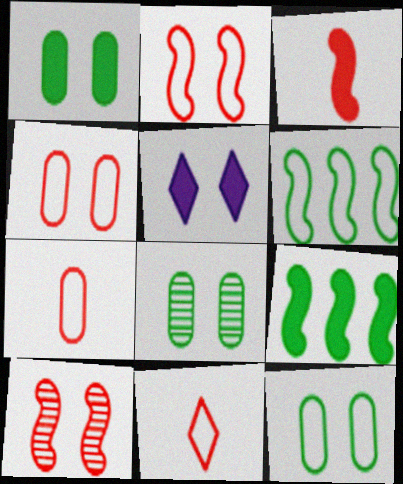[[1, 8, 12], 
[2, 5, 8], 
[5, 10, 12]]